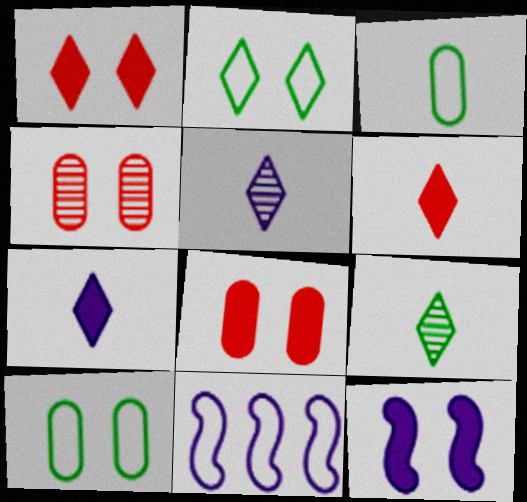[[2, 4, 12], 
[8, 9, 11]]